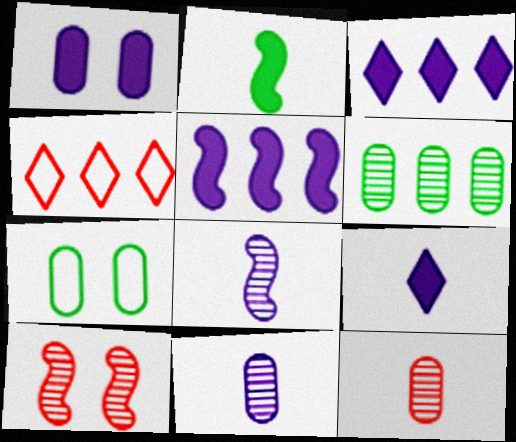[[1, 5, 9], 
[4, 5, 6]]